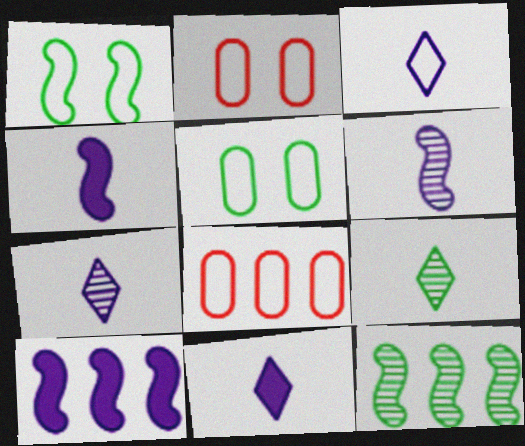[[1, 3, 8], 
[2, 9, 10], 
[2, 11, 12], 
[3, 7, 11]]